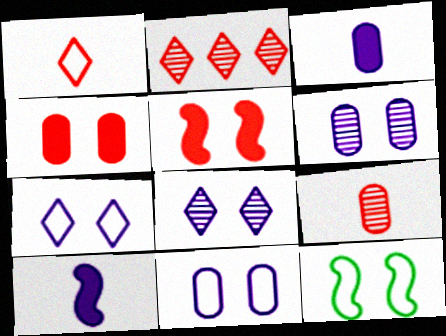[[2, 3, 12], 
[4, 8, 12]]